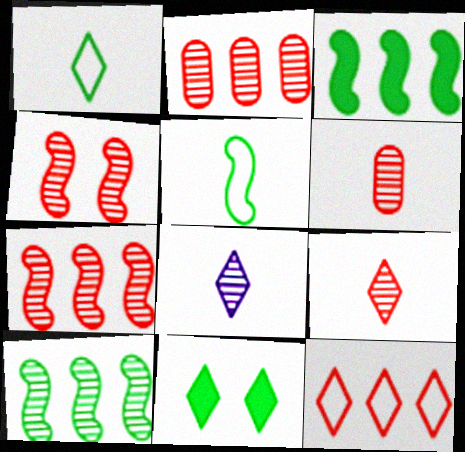[[2, 4, 9], 
[8, 11, 12]]